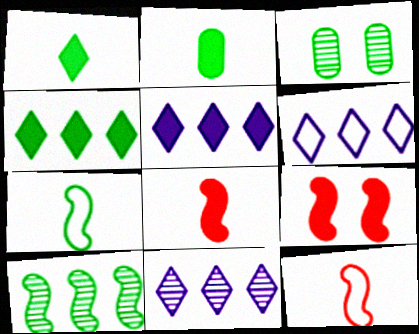[[2, 5, 9], 
[3, 4, 7], 
[3, 5, 12], 
[3, 6, 8], 
[5, 6, 11]]